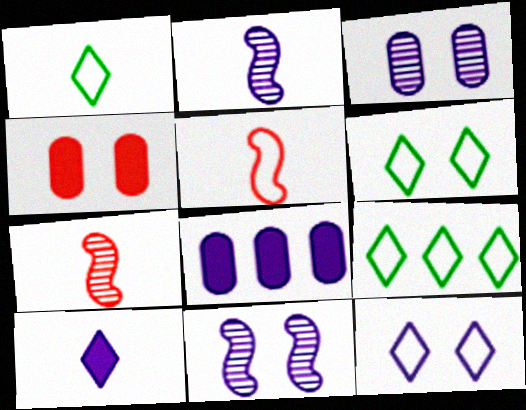[[1, 6, 9], 
[2, 4, 9], 
[2, 8, 12], 
[4, 6, 11], 
[6, 7, 8]]